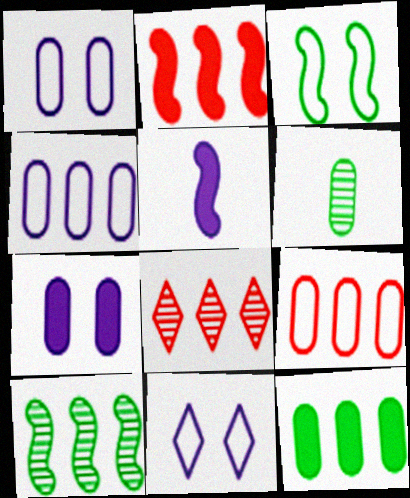[[2, 6, 11], 
[2, 8, 9], 
[6, 7, 9]]